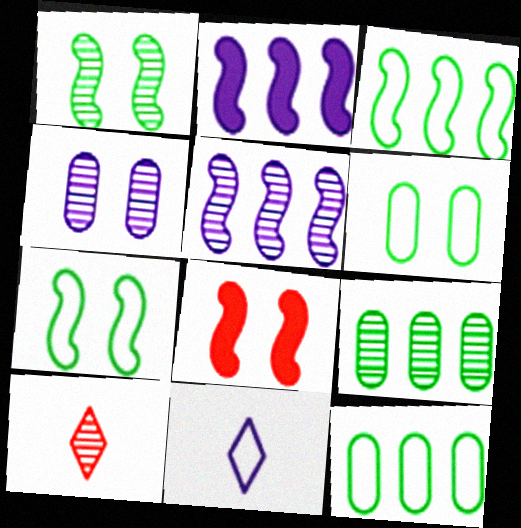[[2, 4, 11], 
[2, 6, 10], 
[8, 9, 11]]